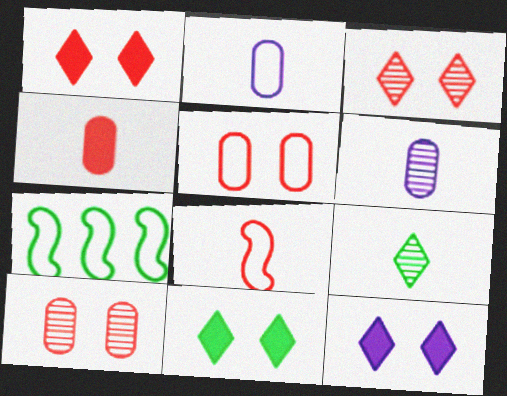[[1, 6, 7], 
[1, 11, 12]]